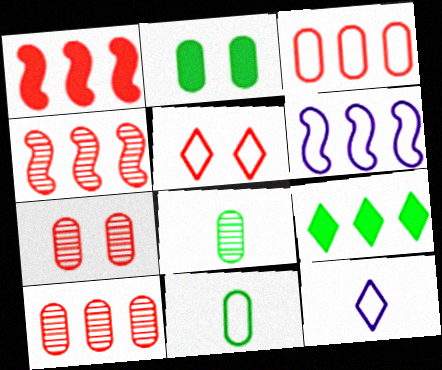[[2, 4, 12], 
[5, 6, 11], 
[6, 9, 10]]